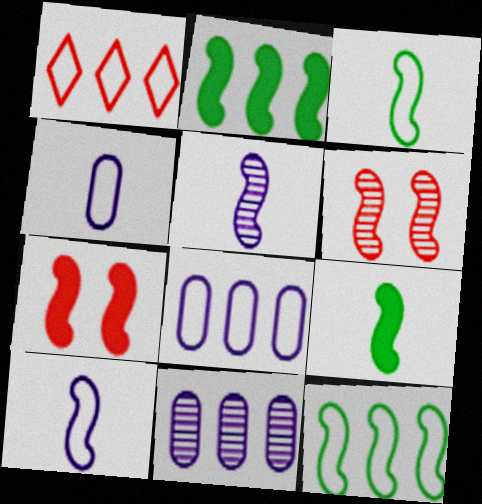[[1, 2, 11], 
[1, 8, 12], 
[2, 6, 10], 
[5, 7, 12]]